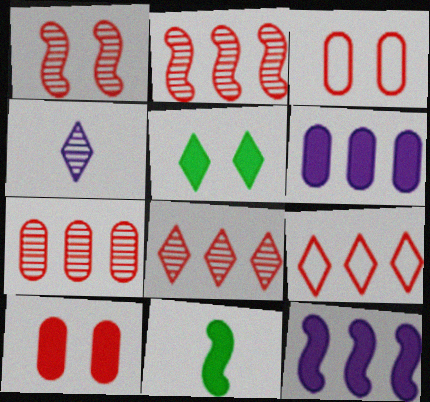[[2, 7, 8], 
[4, 5, 9]]